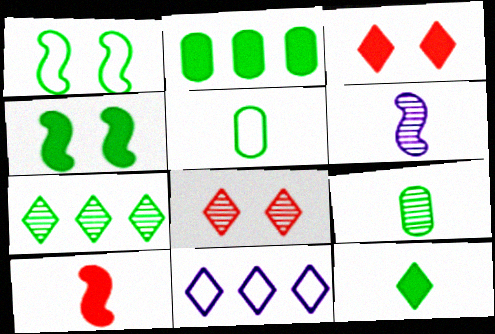[[2, 4, 12], 
[4, 5, 7], 
[8, 11, 12]]